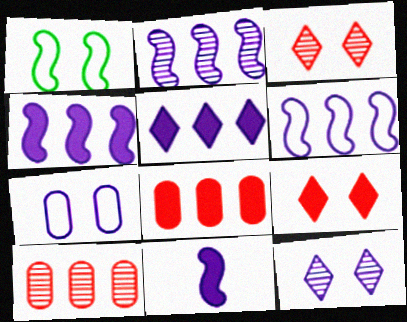[[2, 4, 6]]